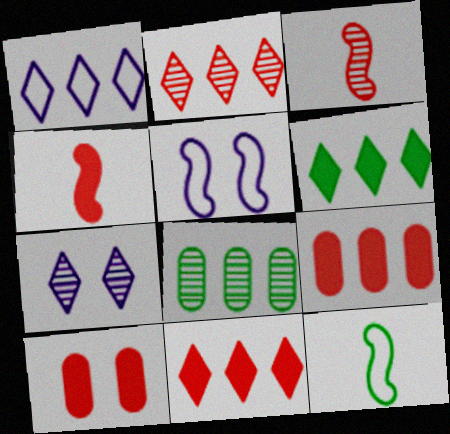[[1, 2, 6], 
[3, 7, 8], 
[4, 10, 11], 
[7, 9, 12]]